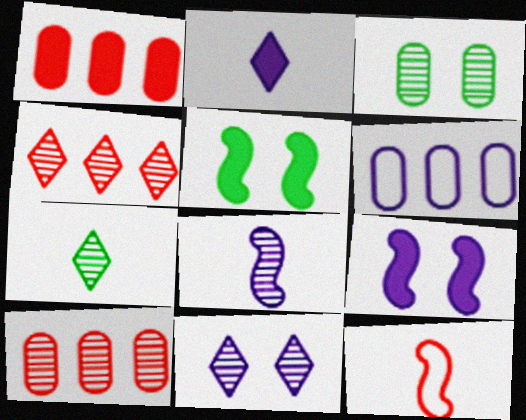[[1, 2, 5], 
[3, 4, 8], 
[4, 7, 11]]